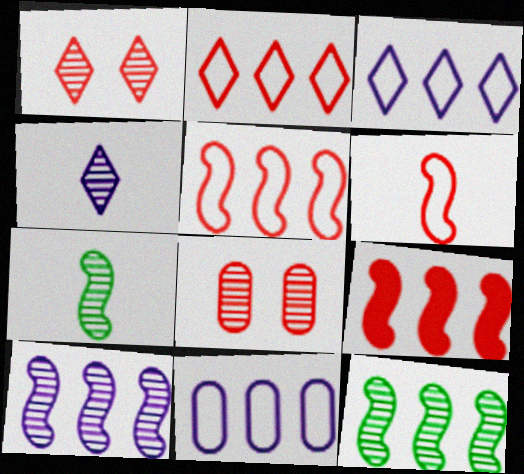[[4, 8, 12]]